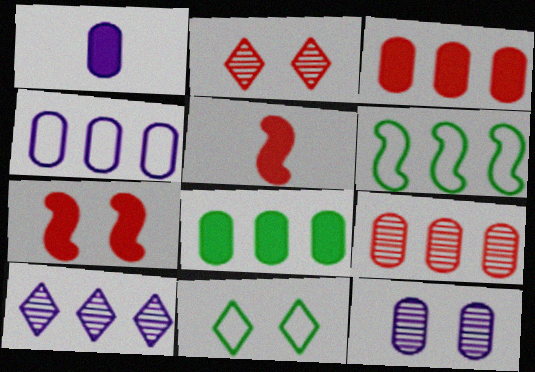[[1, 2, 6], 
[1, 4, 12], 
[3, 6, 10], 
[4, 8, 9], 
[7, 11, 12]]